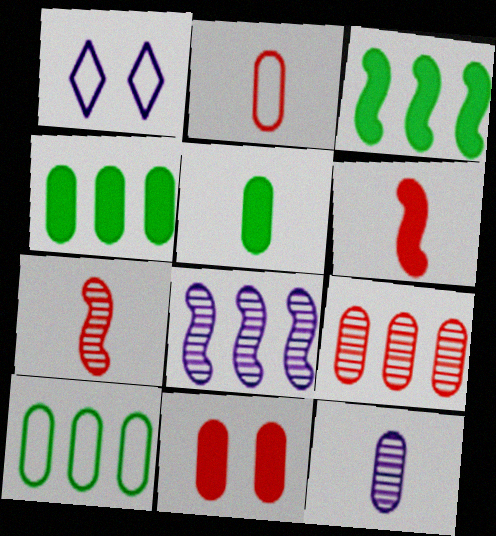[[1, 4, 7], 
[2, 5, 12], 
[2, 9, 11], 
[10, 11, 12]]